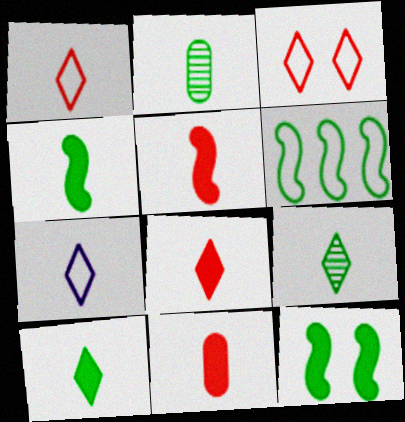[[2, 5, 7], 
[5, 8, 11], 
[7, 8, 9]]